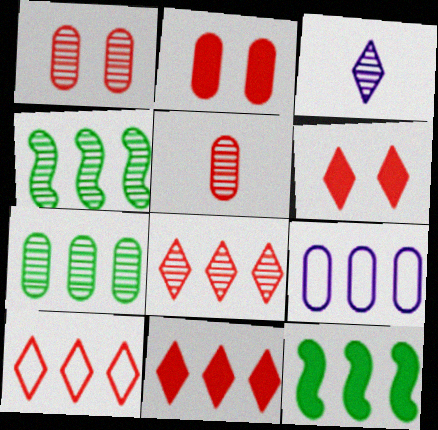[[1, 3, 4], 
[4, 9, 11], 
[8, 9, 12], 
[8, 10, 11]]